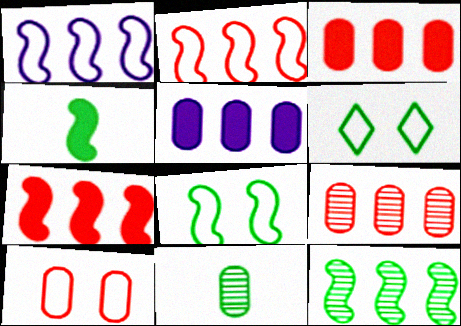[[1, 7, 12], 
[4, 8, 12], 
[5, 10, 11]]